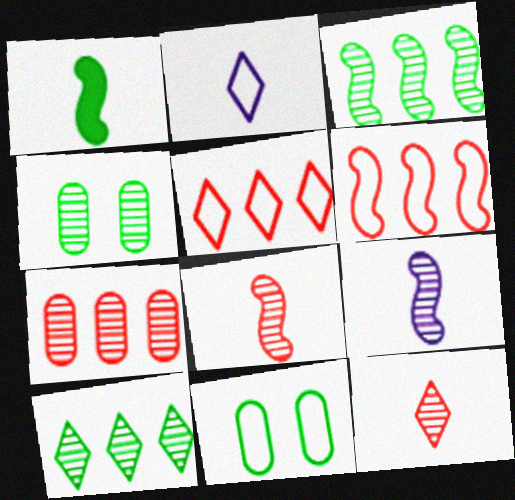[[1, 10, 11], 
[2, 6, 11]]